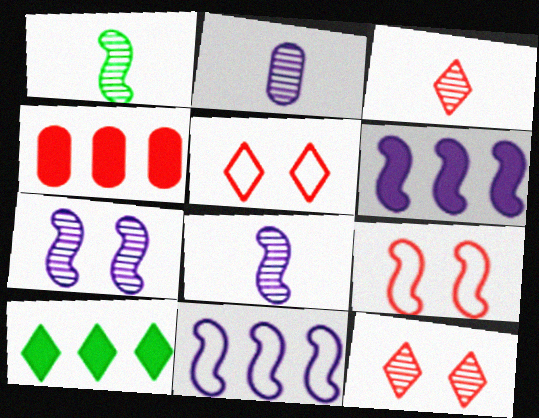[[1, 2, 3], 
[1, 6, 9], 
[2, 9, 10], 
[3, 4, 9], 
[4, 6, 10]]